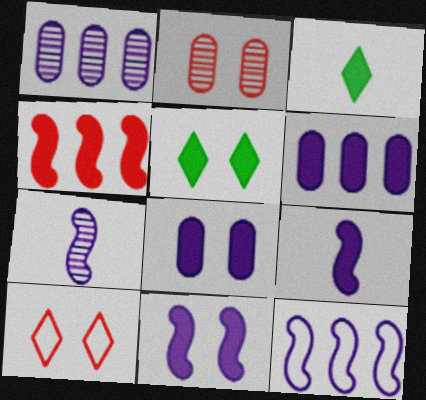[[2, 3, 12], 
[3, 4, 8], 
[7, 11, 12]]